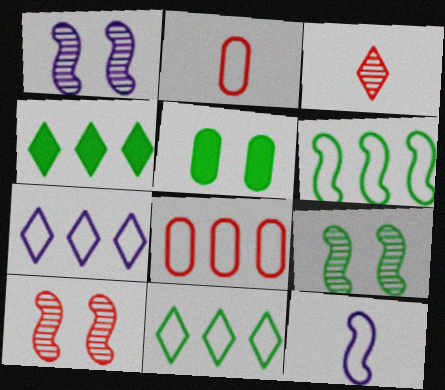[[1, 2, 4], 
[1, 9, 10], 
[6, 7, 8]]